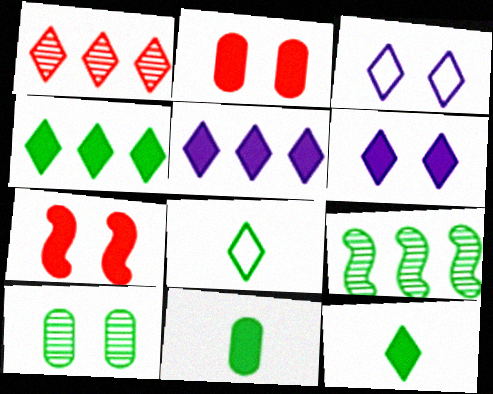[[1, 3, 12], 
[1, 6, 8], 
[3, 7, 10], 
[5, 7, 11]]